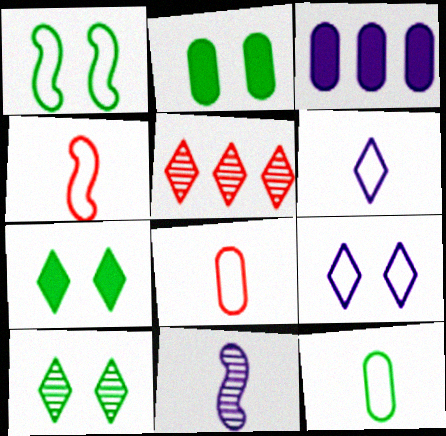[[1, 2, 10], 
[3, 4, 10], 
[3, 9, 11], 
[4, 6, 12], 
[5, 6, 7]]